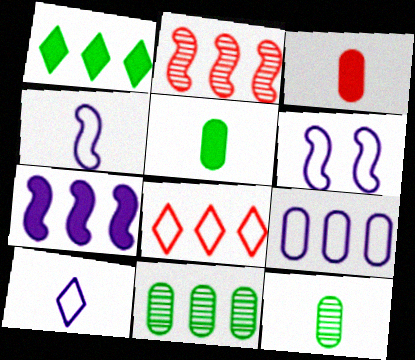[[1, 2, 9], 
[6, 9, 10], 
[7, 8, 11]]